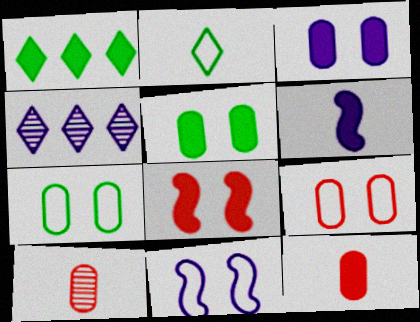[[1, 10, 11], 
[2, 6, 10]]